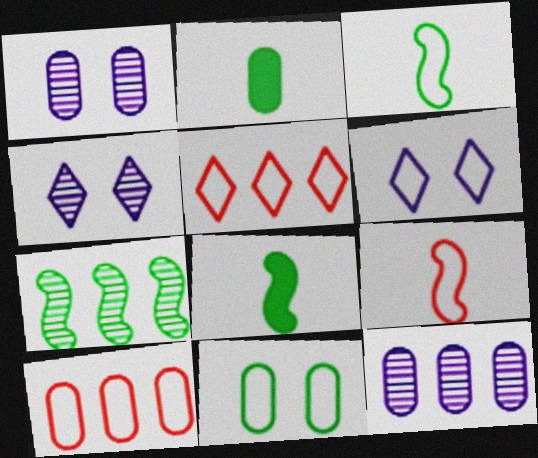[[1, 2, 10], 
[1, 5, 8], 
[3, 6, 10], 
[4, 8, 10]]